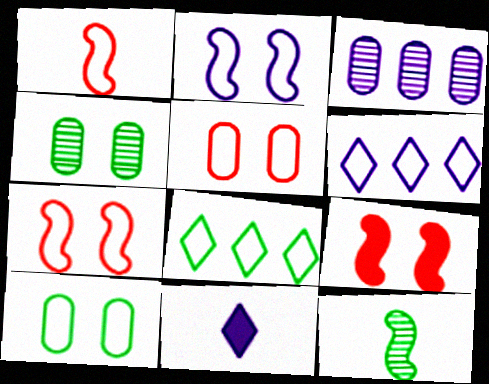[[1, 6, 10], 
[2, 3, 11]]